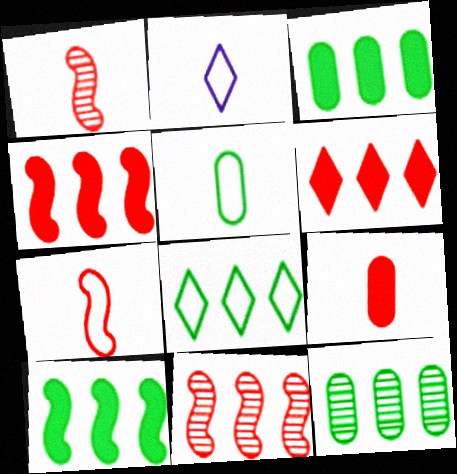[[2, 5, 7], 
[8, 10, 12]]